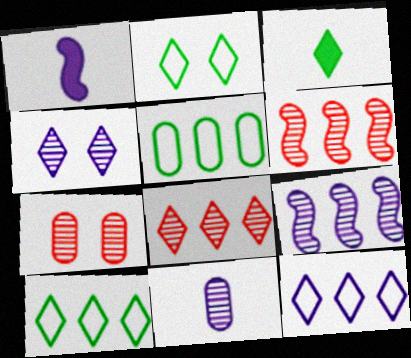[[1, 7, 10], 
[4, 9, 11]]